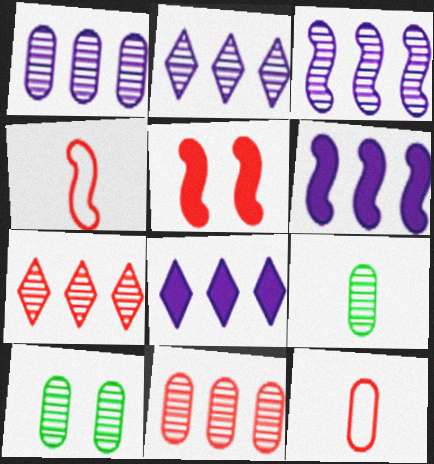[[1, 2, 3], 
[4, 8, 10], 
[5, 7, 12]]